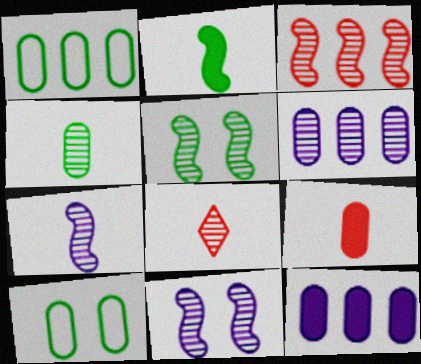[[3, 5, 7], 
[4, 7, 8], 
[5, 6, 8], 
[6, 9, 10]]